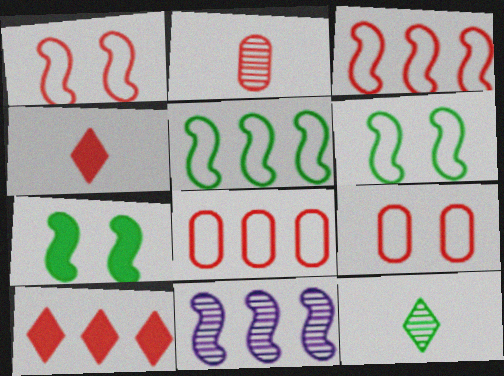[[1, 2, 10]]